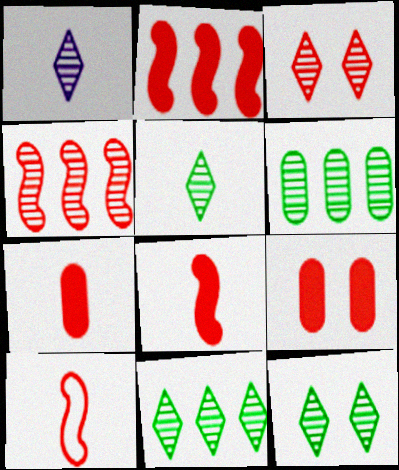[[1, 3, 11], 
[5, 11, 12]]